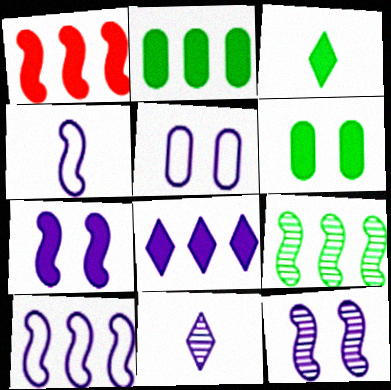[[1, 2, 8], 
[1, 9, 10]]